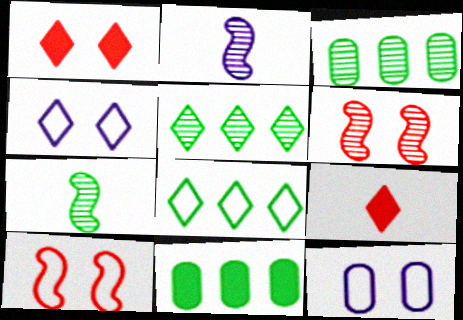[[4, 5, 9]]